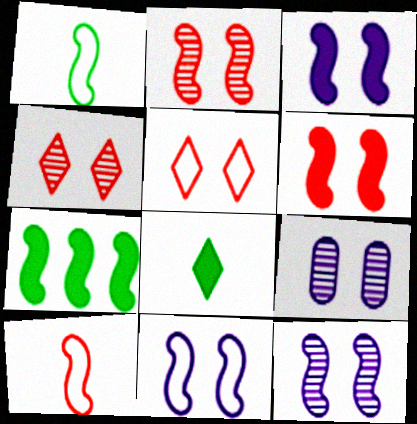[[3, 11, 12], 
[7, 10, 12]]